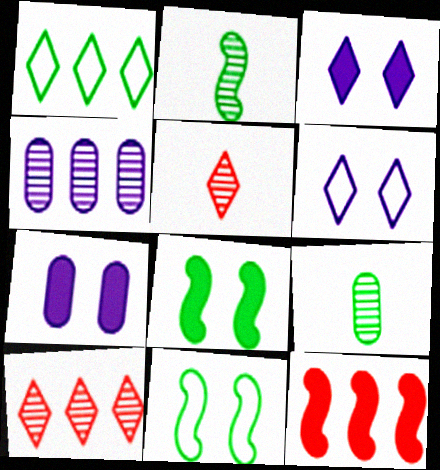[[1, 3, 5], 
[1, 4, 12], 
[1, 8, 9], 
[6, 9, 12]]